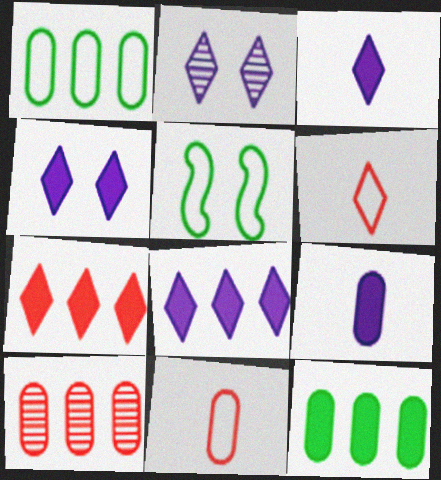[[3, 4, 8], 
[3, 5, 10]]